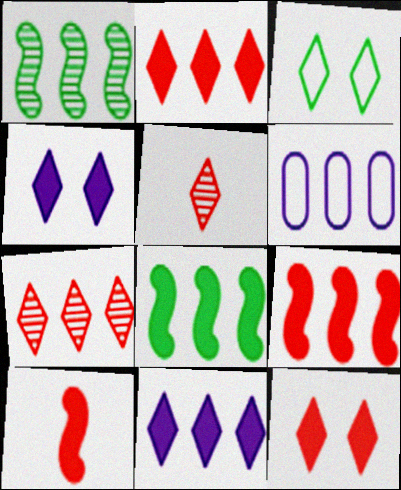[[1, 2, 6], 
[3, 5, 11], 
[6, 7, 8]]